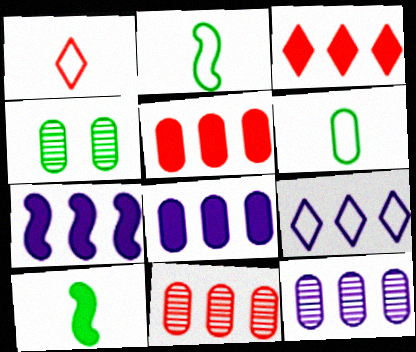[[1, 4, 7], 
[7, 9, 12]]